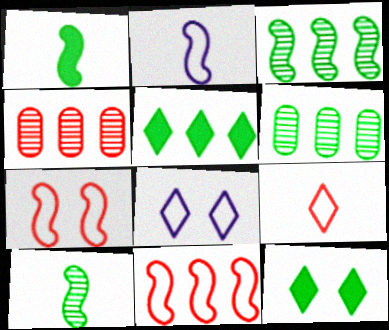[[1, 4, 8], 
[2, 4, 12]]